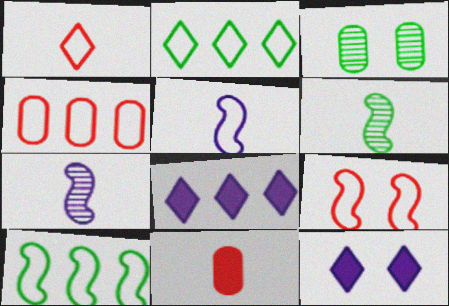[[1, 4, 9], 
[3, 9, 12], 
[4, 6, 12], 
[5, 9, 10]]